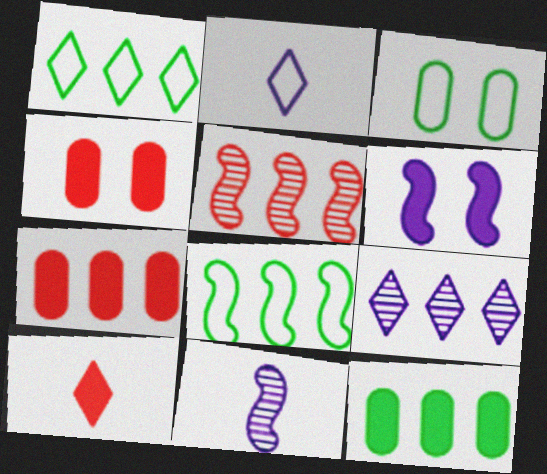[[1, 4, 11], 
[6, 10, 12], 
[7, 8, 9]]